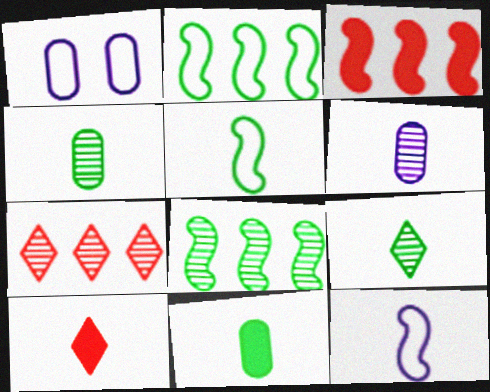[[1, 3, 9], 
[1, 8, 10], 
[4, 10, 12], 
[5, 6, 10], 
[5, 9, 11]]